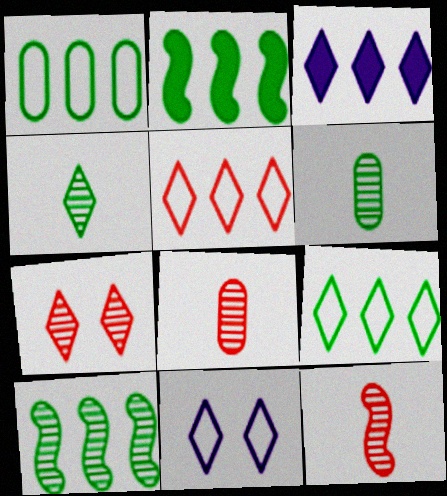[[2, 8, 11]]